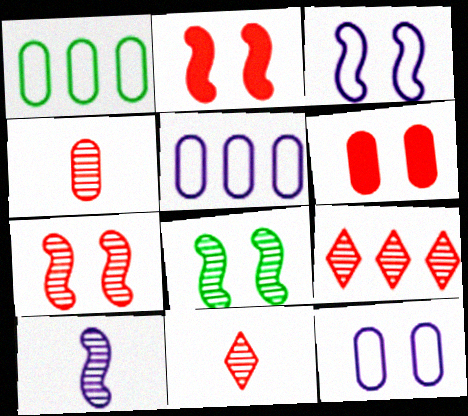[[2, 3, 8], 
[4, 7, 9]]